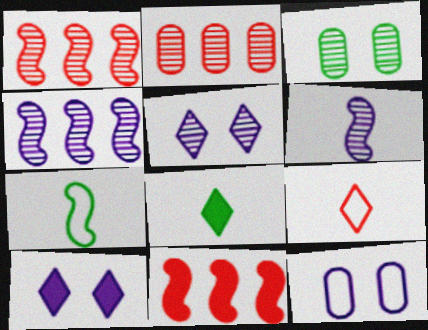[[1, 8, 12], 
[2, 7, 10]]